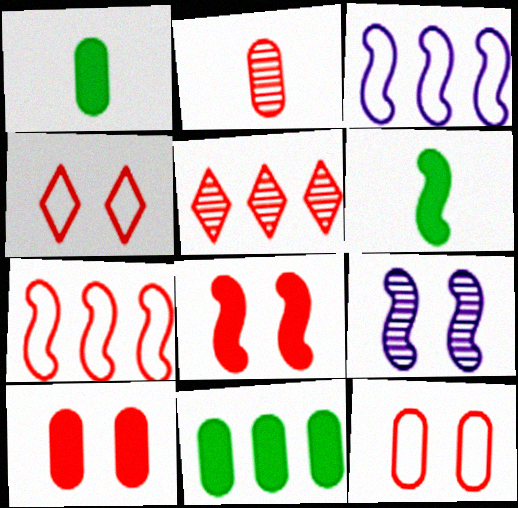[[3, 5, 11], 
[6, 7, 9]]